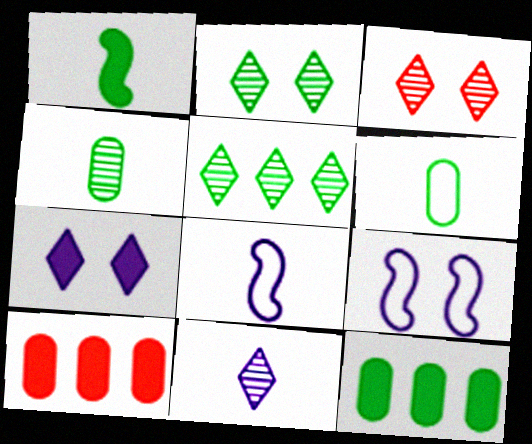[[1, 7, 10], 
[2, 8, 10], 
[3, 5, 11], 
[3, 8, 12]]